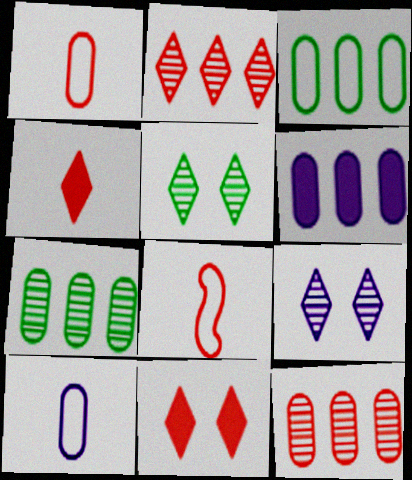[[3, 6, 12], 
[5, 6, 8], 
[8, 11, 12]]